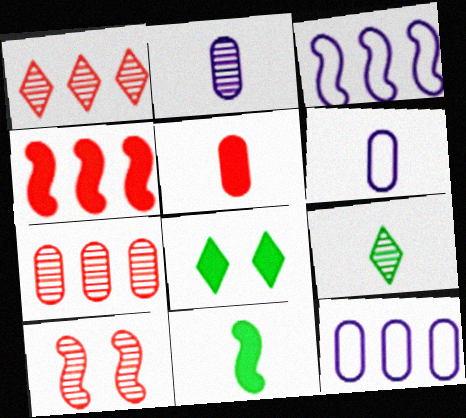[[3, 10, 11]]